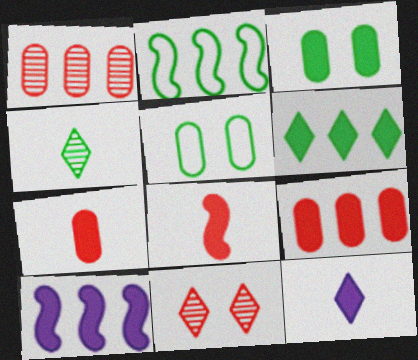[[2, 3, 4], 
[6, 9, 10]]